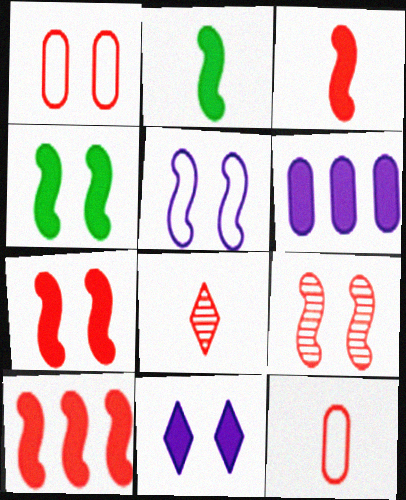[[1, 8, 10], 
[3, 7, 10], 
[3, 8, 12], 
[4, 5, 9]]